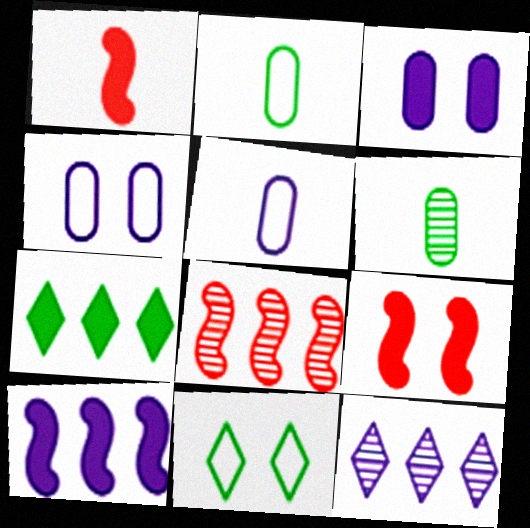[[1, 3, 7], 
[2, 9, 12]]